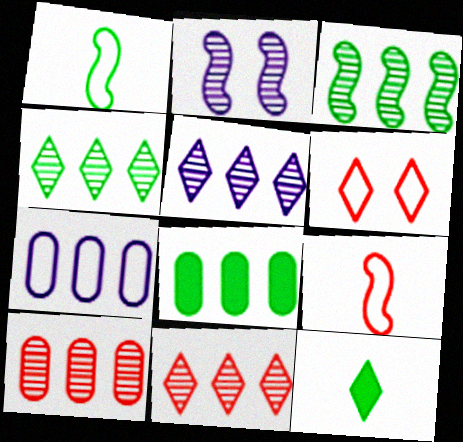[[1, 6, 7], 
[3, 5, 10], 
[4, 5, 11], 
[5, 6, 12], 
[7, 8, 10]]